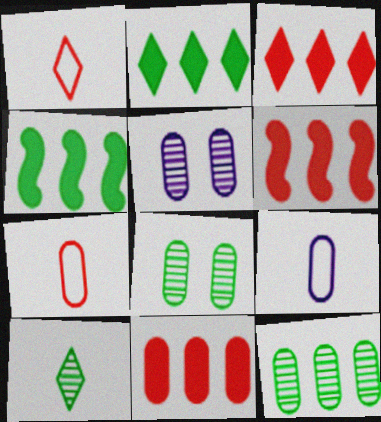[[1, 4, 5], 
[3, 6, 11], 
[8, 9, 11]]